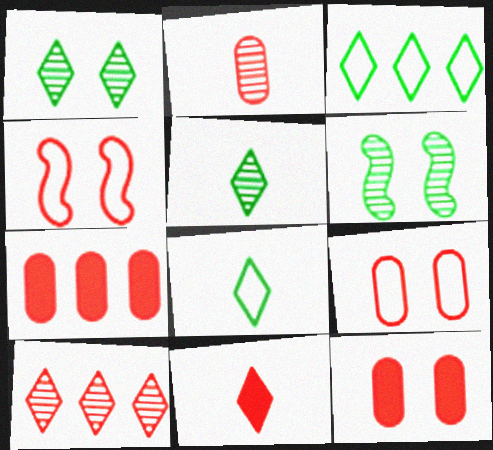[[2, 7, 9]]